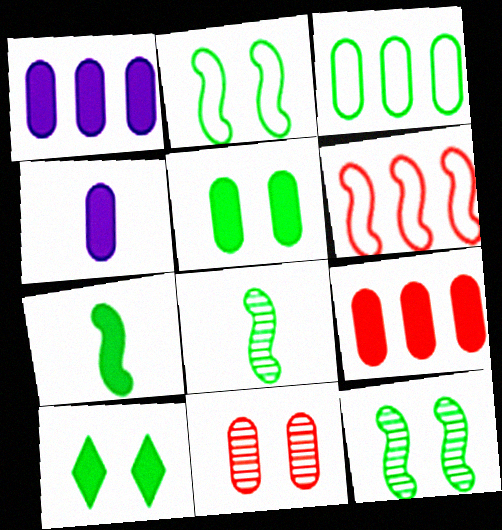[[3, 4, 11], 
[3, 8, 10], 
[4, 5, 9]]